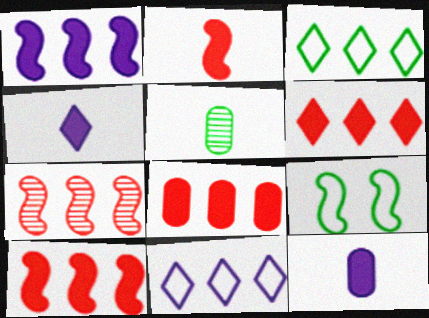[[6, 8, 10]]